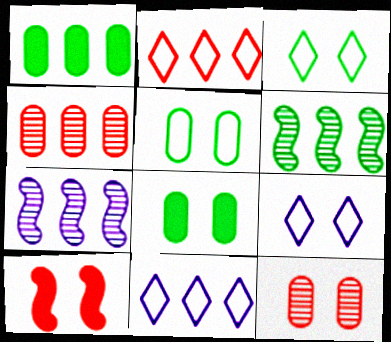[[1, 2, 7]]